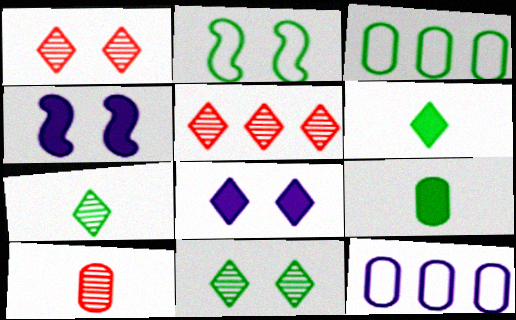[]